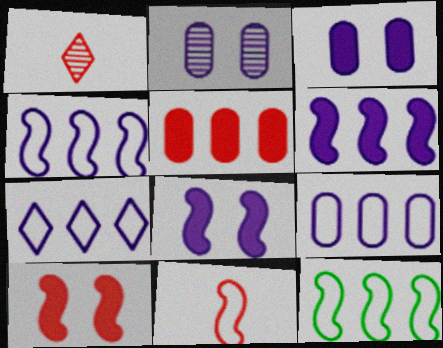[[1, 3, 12], 
[4, 7, 9]]